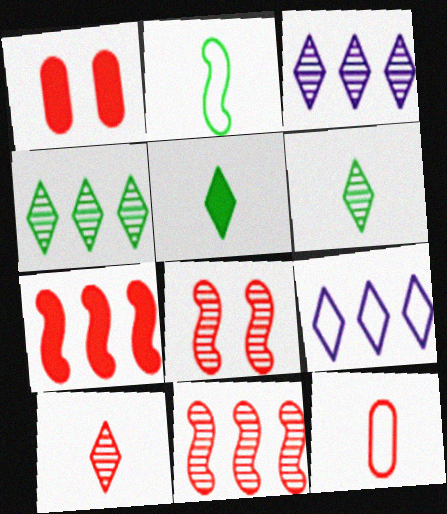[[1, 2, 3]]